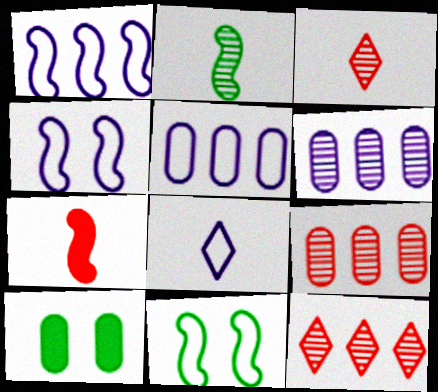[[1, 3, 10], 
[4, 5, 8]]